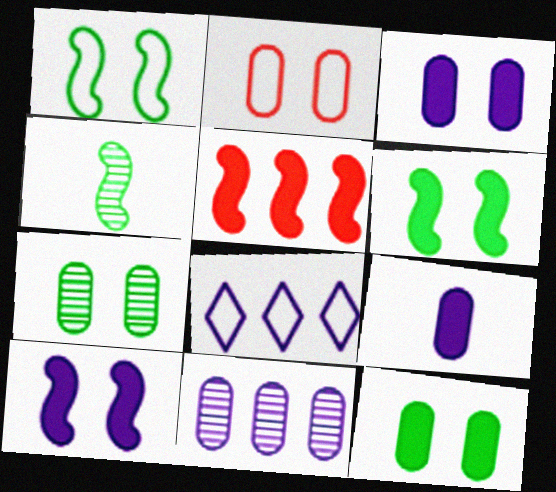[[2, 3, 7]]